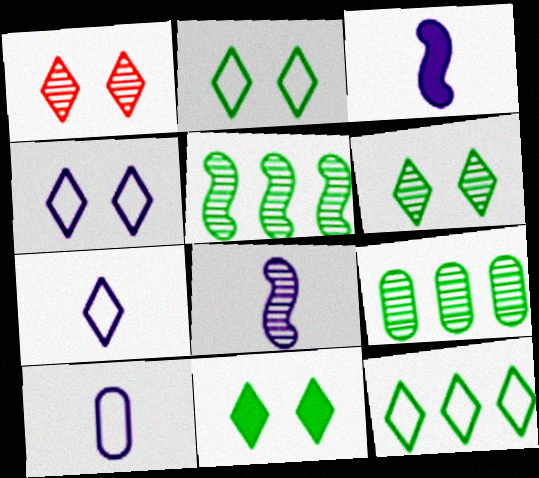[[1, 4, 11], 
[1, 8, 9], 
[2, 6, 11]]